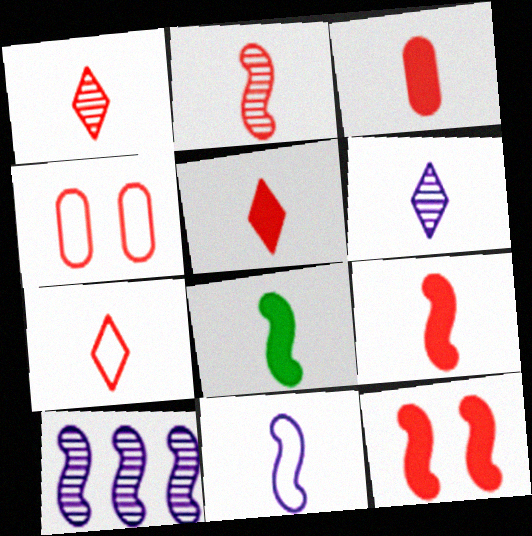[[1, 5, 7], 
[2, 3, 7], 
[2, 8, 11], 
[3, 5, 9]]